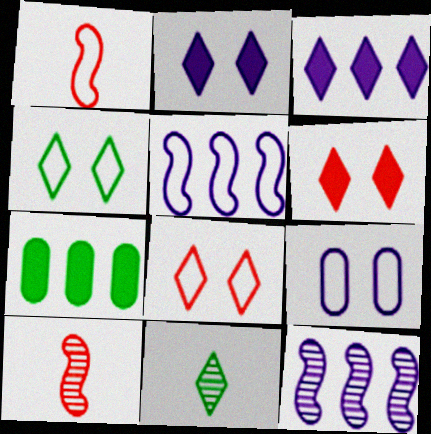[[3, 8, 11]]